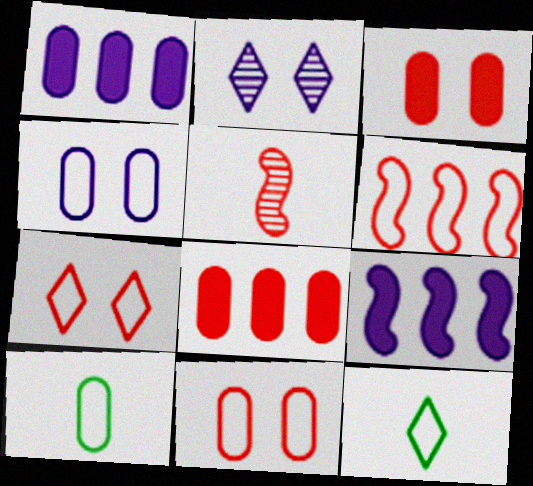[[4, 6, 12], 
[5, 7, 8]]